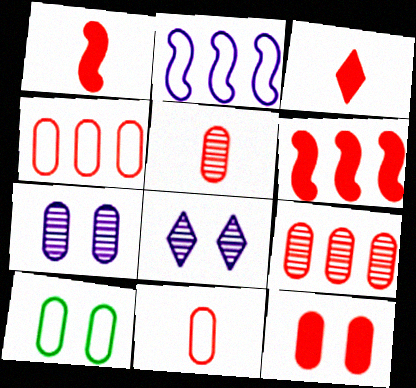[[3, 6, 12], 
[4, 5, 12], 
[7, 10, 12], 
[9, 11, 12]]